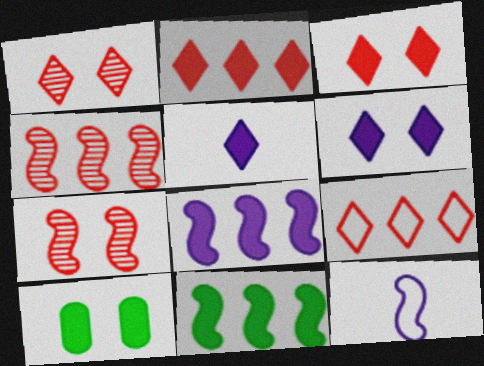[[7, 11, 12]]